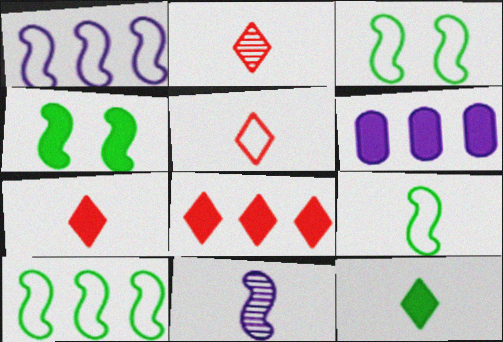[[2, 3, 6], 
[2, 5, 7], 
[3, 9, 10], 
[4, 6, 7]]